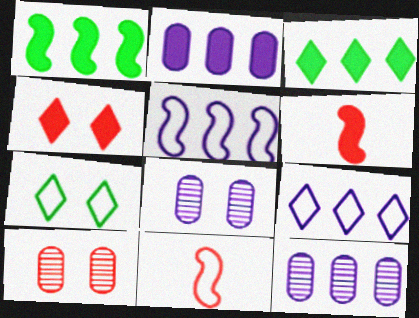[[3, 8, 11], 
[6, 7, 12]]